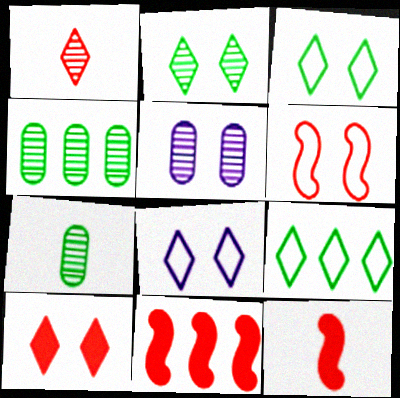[[2, 8, 10], 
[4, 8, 12], 
[5, 9, 12], 
[7, 8, 11]]